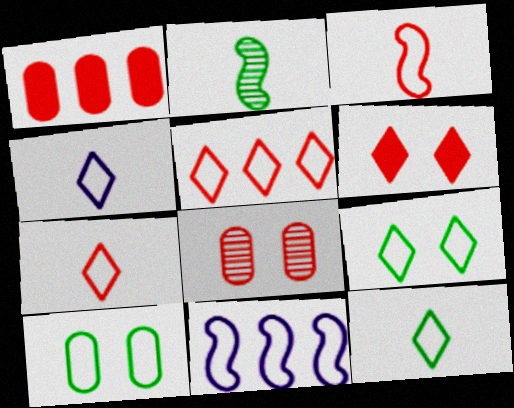[[4, 5, 9], 
[4, 7, 12], 
[7, 10, 11]]